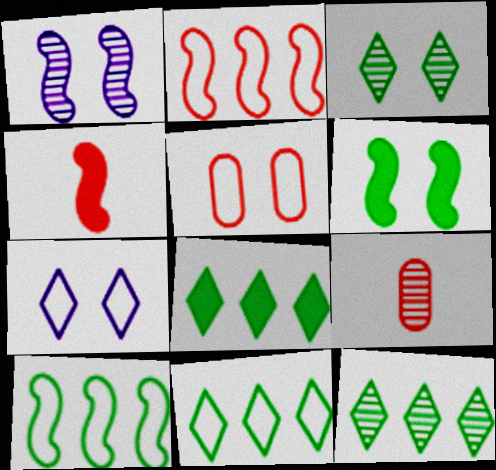[[1, 4, 10], 
[1, 9, 12], 
[8, 11, 12]]